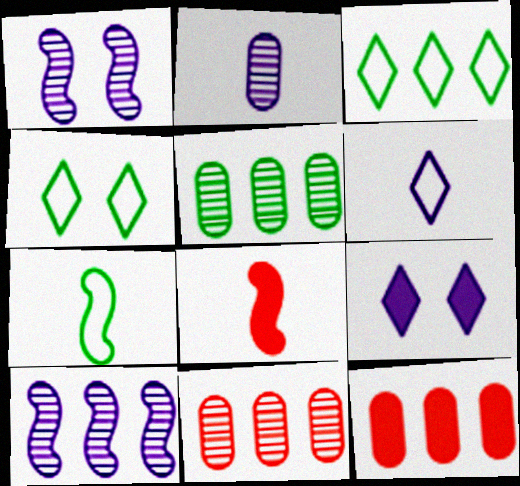[[3, 10, 12], 
[7, 9, 11]]